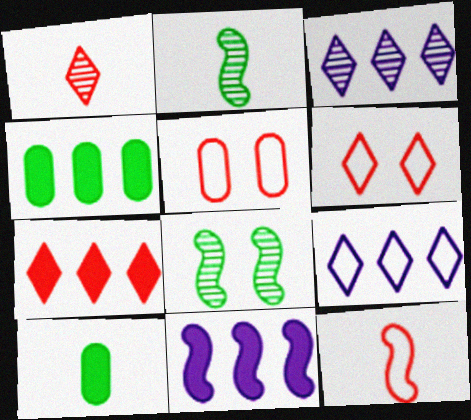[[1, 6, 7], 
[4, 7, 11], 
[8, 11, 12]]